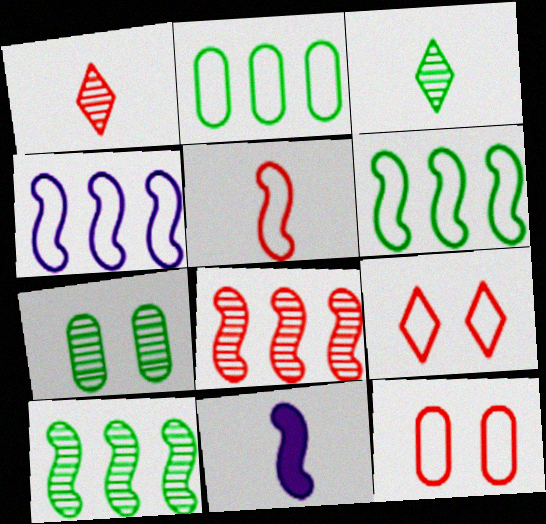[[3, 7, 10]]